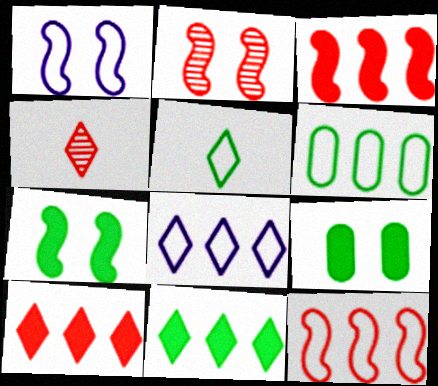[[1, 2, 7], 
[6, 8, 12]]